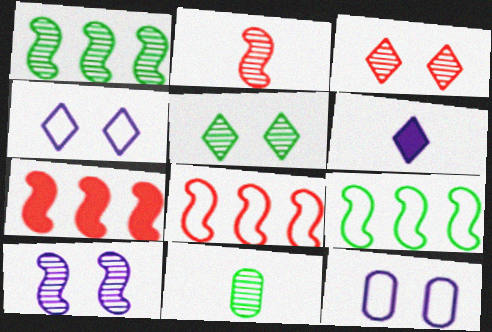[[1, 2, 10], 
[1, 5, 11], 
[4, 7, 11]]